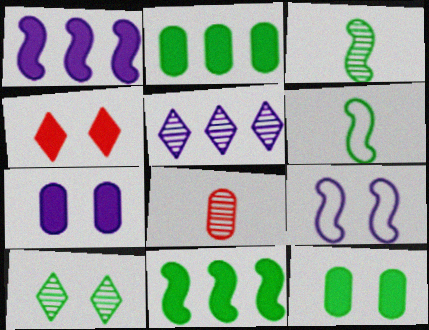[[2, 6, 10]]